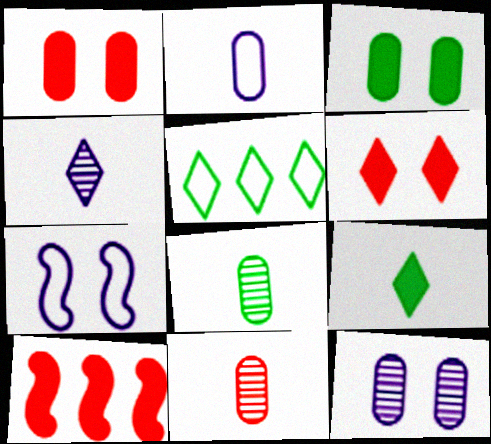[[4, 5, 6]]